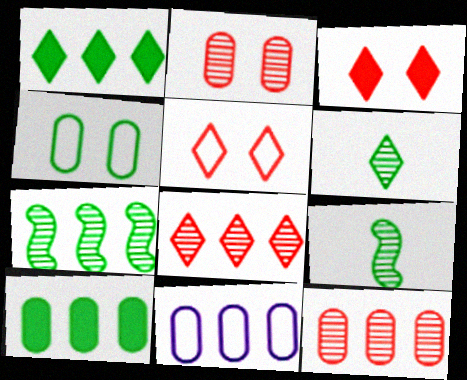[[1, 4, 9], 
[3, 9, 11], 
[10, 11, 12]]